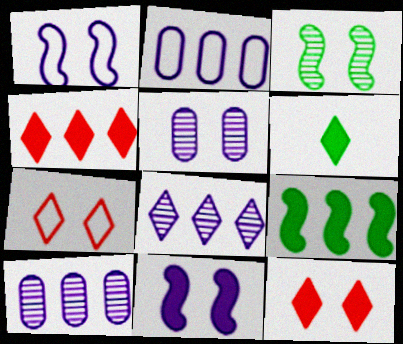[[6, 7, 8]]